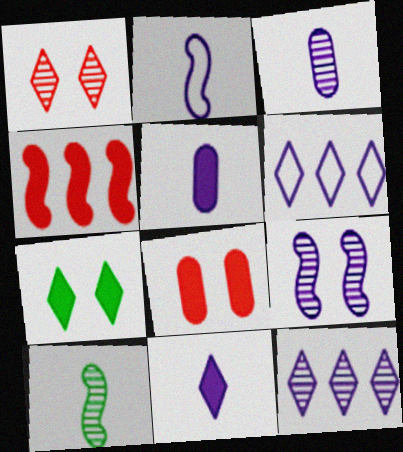[[2, 3, 11], 
[3, 9, 12], 
[4, 5, 7], 
[5, 6, 9], 
[6, 8, 10]]